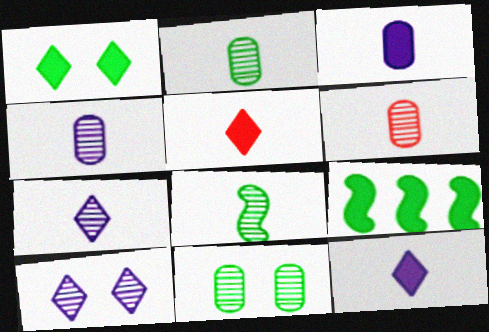[[2, 4, 6], 
[6, 7, 8]]